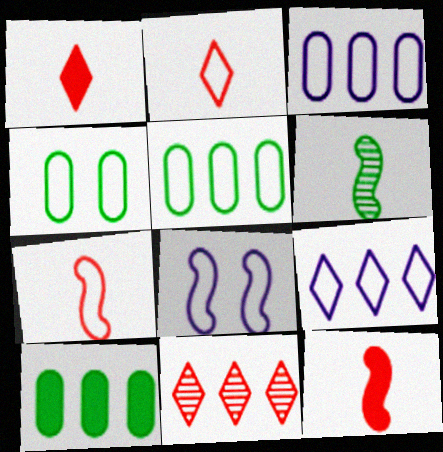[[2, 5, 8], 
[4, 7, 9]]